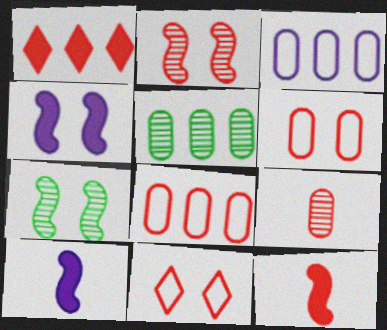[[5, 10, 11]]